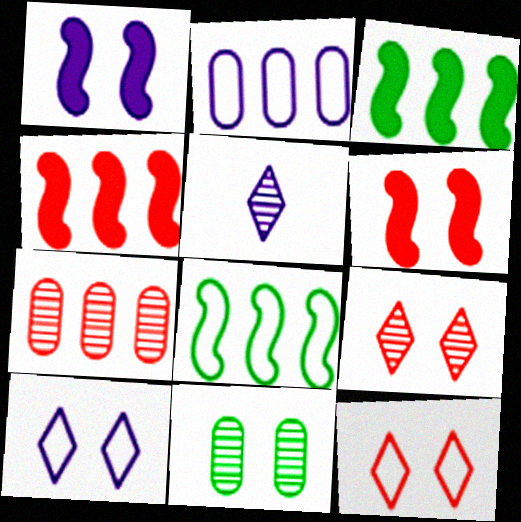[[1, 2, 5], 
[1, 11, 12], 
[6, 10, 11]]